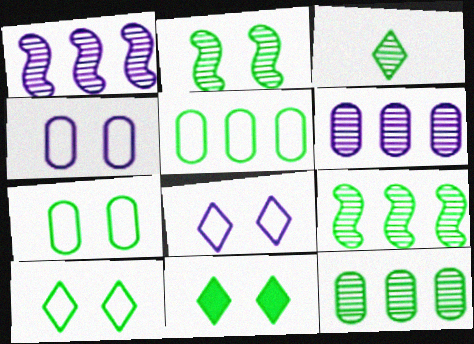[[2, 3, 12], 
[2, 7, 11]]